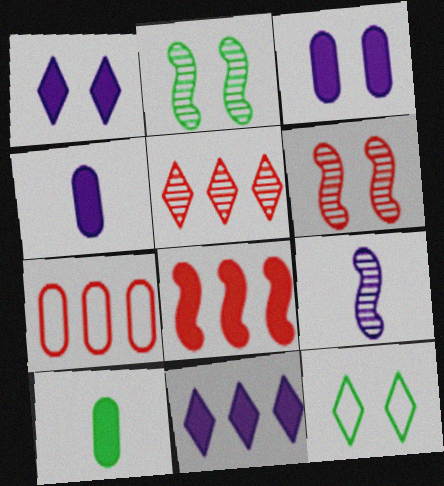[[1, 8, 10], 
[3, 6, 12], 
[5, 7, 8]]